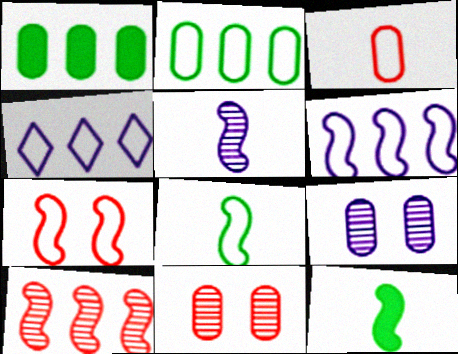[[1, 3, 9], 
[1, 4, 10], 
[4, 11, 12], 
[6, 7, 8]]